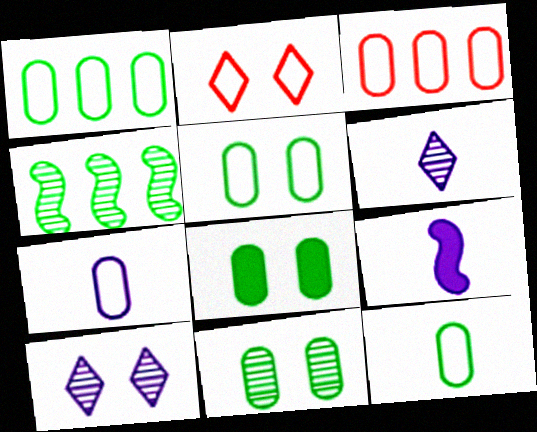[[1, 5, 12], 
[3, 5, 7], 
[5, 8, 11], 
[6, 7, 9]]